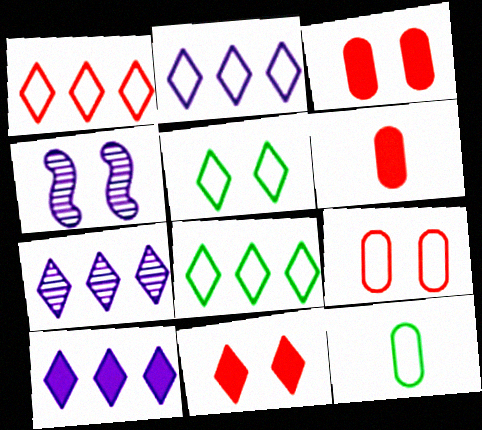[[1, 2, 8], 
[2, 7, 10], 
[3, 4, 5], 
[4, 6, 8]]